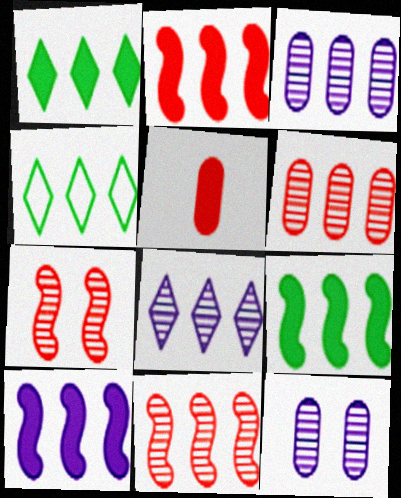[[2, 3, 4], 
[2, 9, 10], 
[4, 6, 10]]